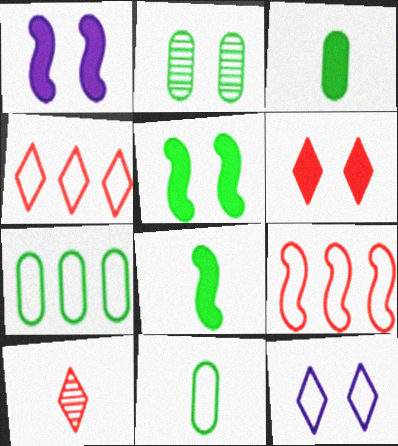[[1, 7, 10], 
[2, 3, 7], 
[4, 6, 10], 
[9, 11, 12]]